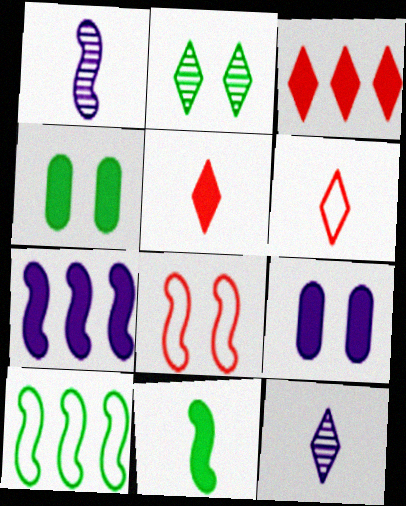[[2, 8, 9], 
[3, 9, 11], 
[4, 5, 7]]